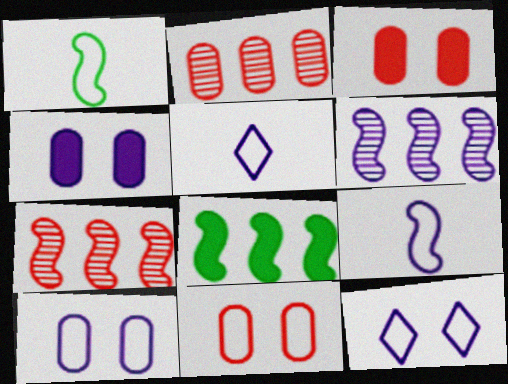[[4, 5, 6]]